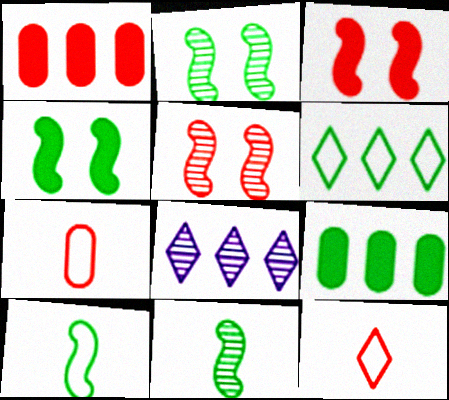[[1, 5, 12], 
[4, 7, 8]]